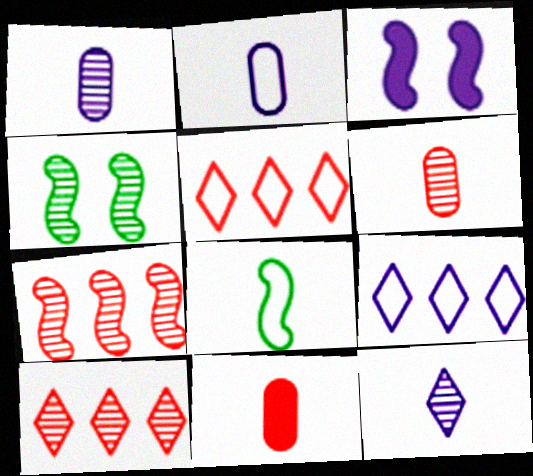[[1, 3, 9], 
[1, 4, 10], 
[3, 7, 8], 
[4, 9, 11], 
[8, 11, 12]]